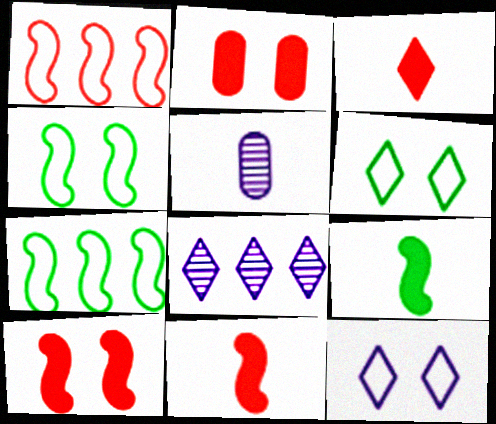[[3, 6, 8]]